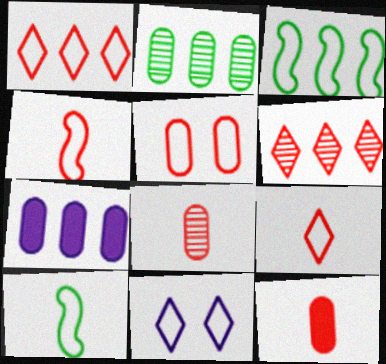[[1, 4, 5], 
[3, 6, 7]]